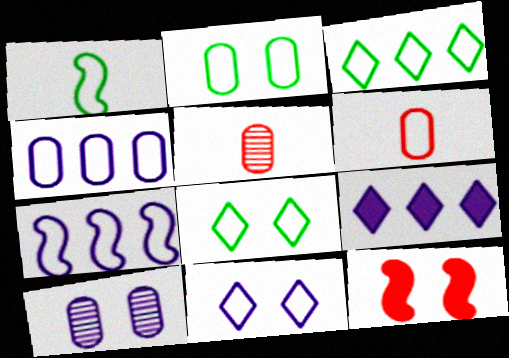[[1, 2, 3], 
[2, 4, 6], 
[6, 7, 8], 
[8, 10, 12]]